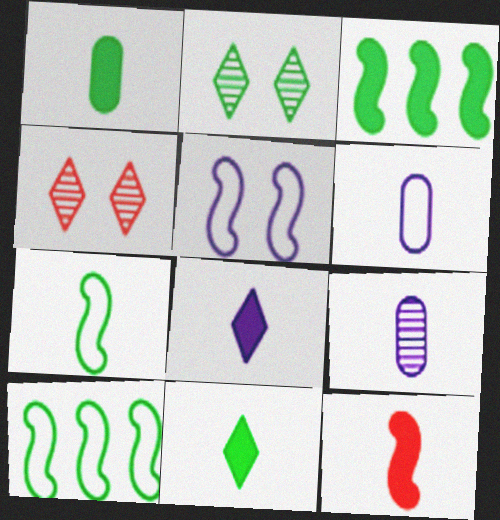[[1, 2, 10], 
[1, 8, 12], 
[3, 4, 6]]